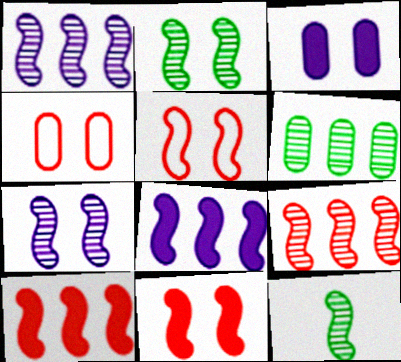[[5, 8, 12], 
[7, 9, 12]]